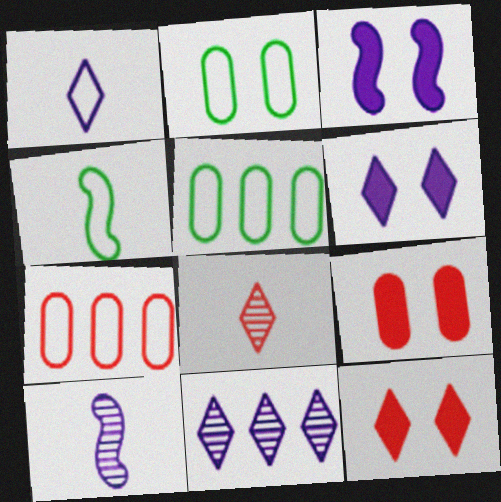[[1, 6, 11], 
[3, 5, 8], 
[4, 9, 11], 
[5, 10, 12]]